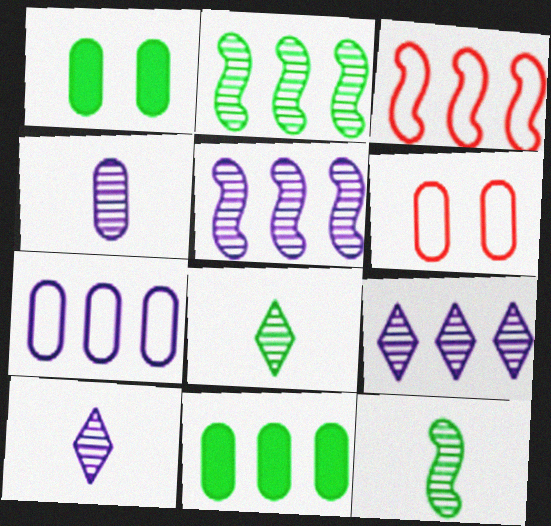[[1, 3, 10], 
[3, 9, 11], 
[4, 6, 11]]